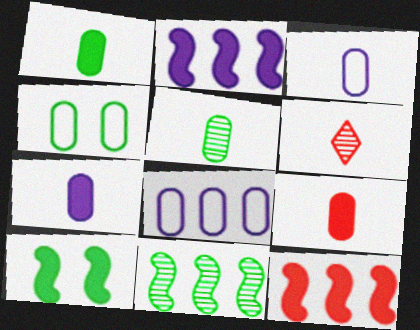[[1, 7, 9], 
[2, 4, 6], 
[3, 5, 9], 
[6, 8, 10]]